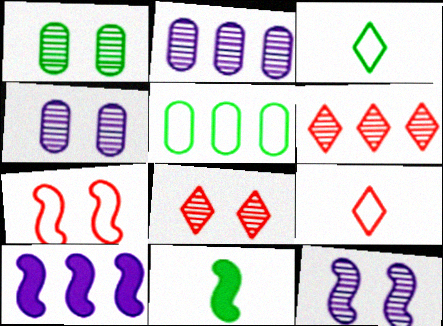[[1, 8, 12], 
[1, 9, 10], 
[5, 6, 10]]